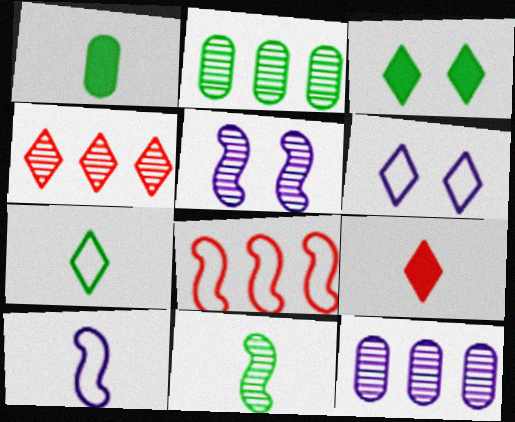[[1, 7, 11]]